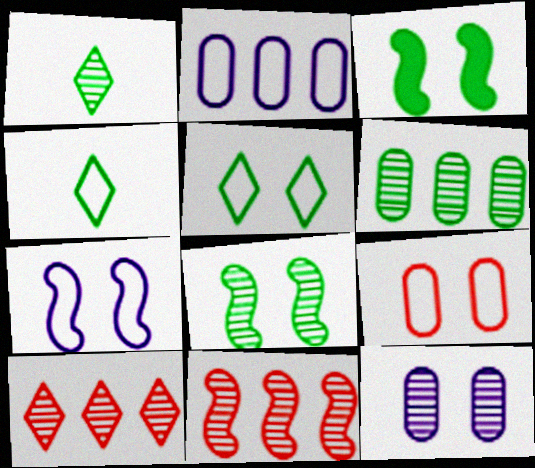[[1, 6, 8], 
[1, 11, 12], 
[3, 4, 6], 
[5, 7, 9]]